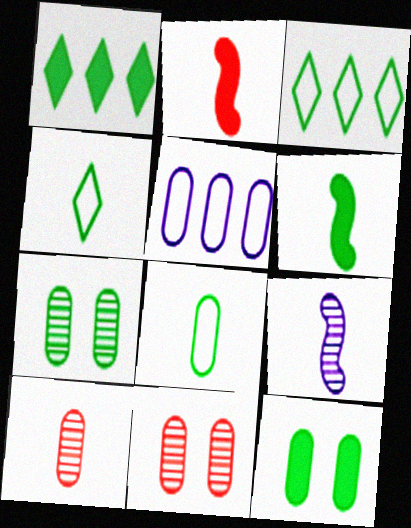[[1, 6, 12], 
[3, 6, 7], 
[5, 10, 12]]